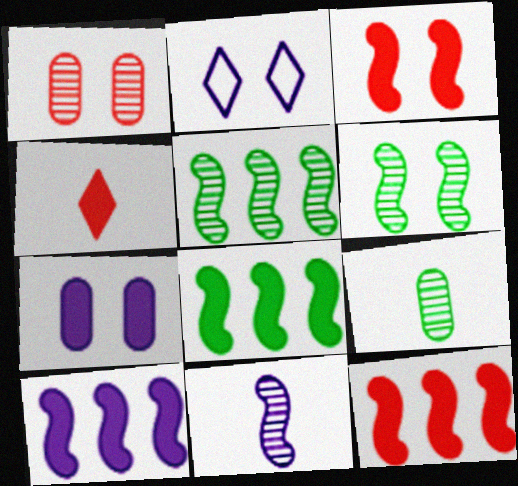[[2, 9, 12], 
[4, 7, 8], 
[8, 10, 12]]